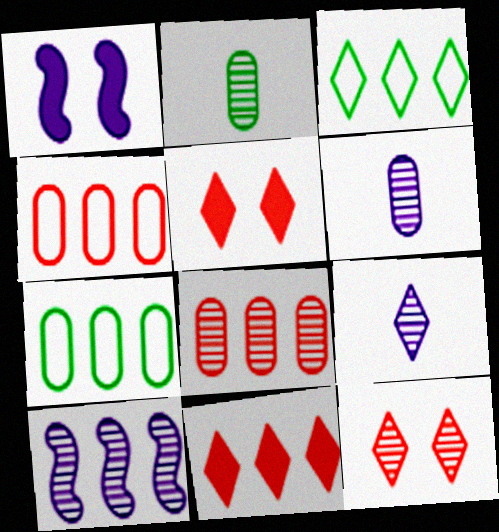[[2, 10, 12], 
[3, 5, 9], 
[7, 10, 11]]